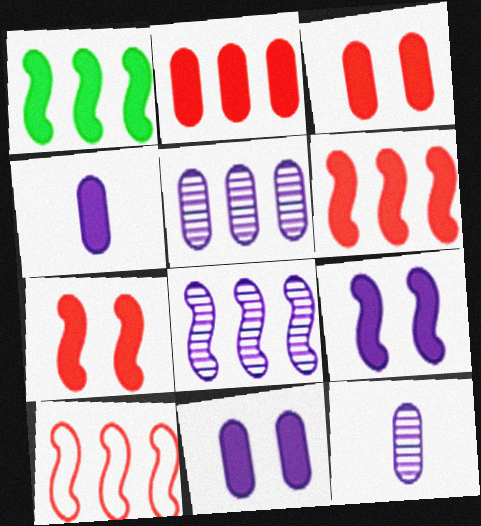[[1, 8, 10]]